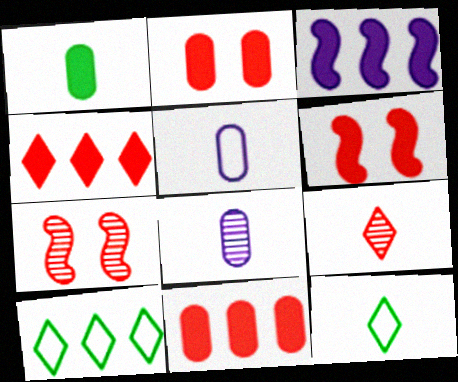[[6, 8, 10]]